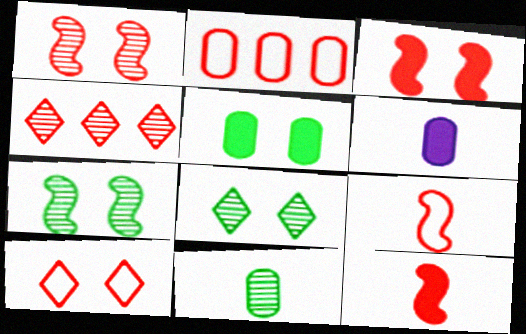[[2, 9, 10]]